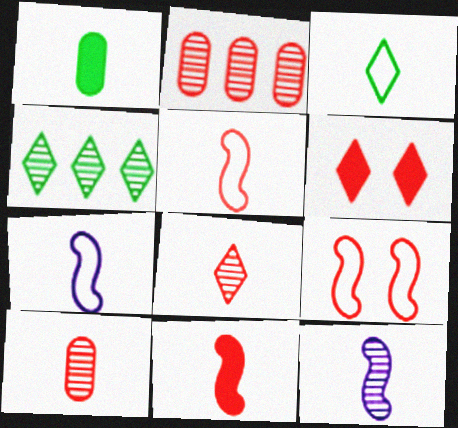[[1, 7, 8], 
[2, 5, 6]]